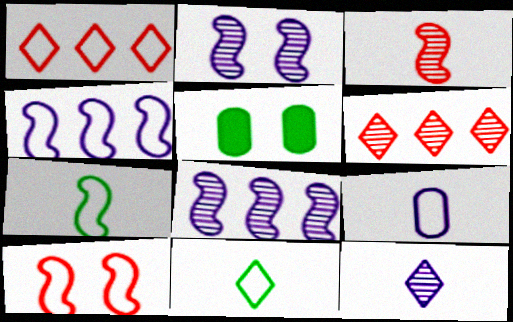[[4, 7, 10]]